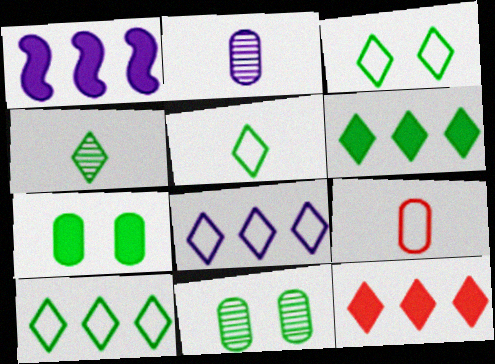[[3, 4, 6], 
[3, 5, 10]]